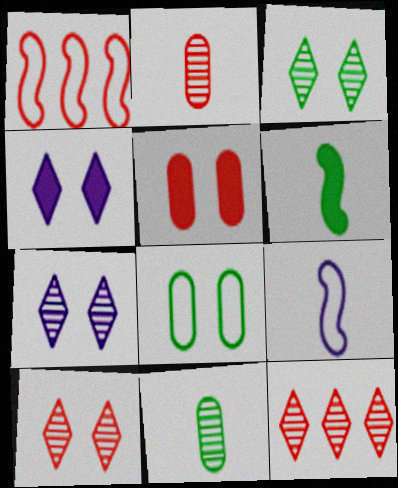[[1, 4, 11], 
[3, 7, 10]]